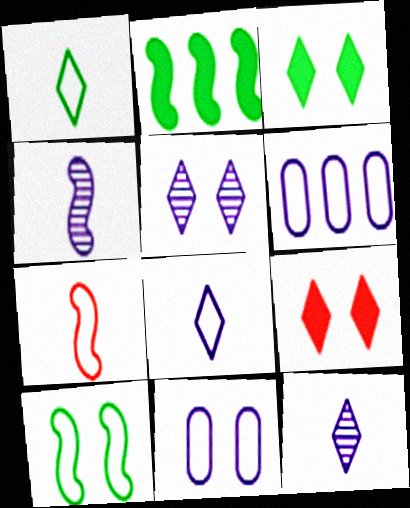[]